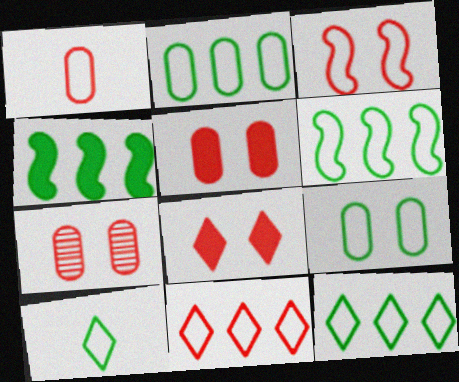[[1, 3, 11], 
[2, 6, 12], 
[3, 7, 8], 
[6, 9, 10]]